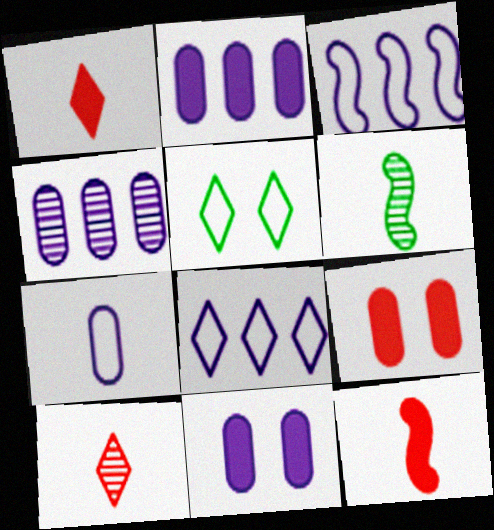[[1, 6, 7], 
[4, 5, 12], 
[4, 7, 11], 
[6, 8, 9]]